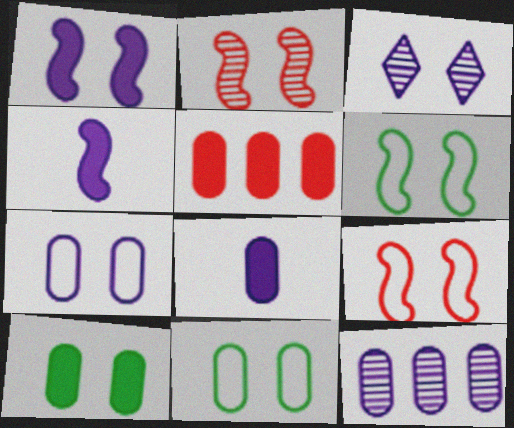[[1, 2, 6], 
[1, 3, 7], 
[3, 9, 10], 
[5, 8, 10], 
[7, 8, 12]]